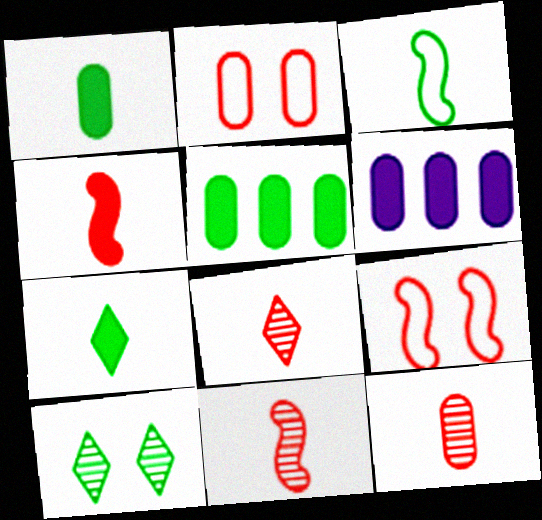[[3, 5, 10], 
[8, 11, 12]]